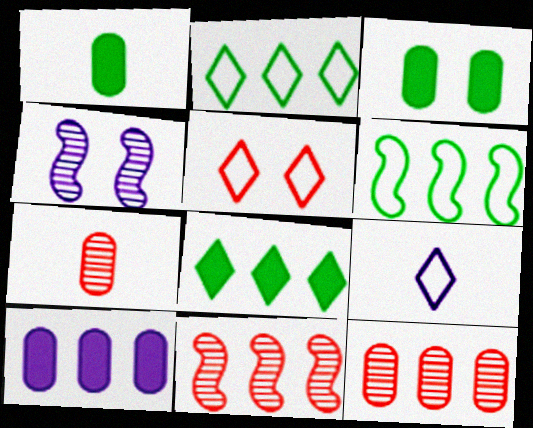[[2, 5, 9], 
[2, 10, 11], 
[3, 4, 5], 
[3, 9, 11], 
[4, 9, 10]]